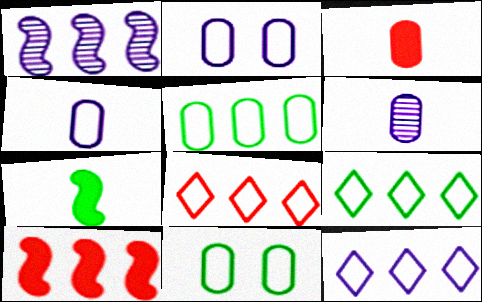[[8, 9, 12]]